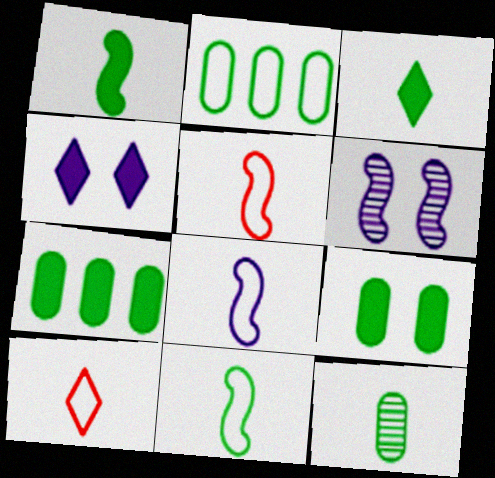[[2, 9, 12], 
[3, 11, 12], 
[5, 8, 11], 
[6, 7, 10]]